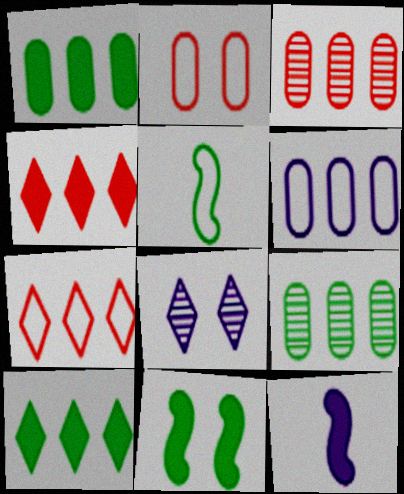[[1, 3, 6], 
[2, 8, 11], 
[6, 8, 12]]